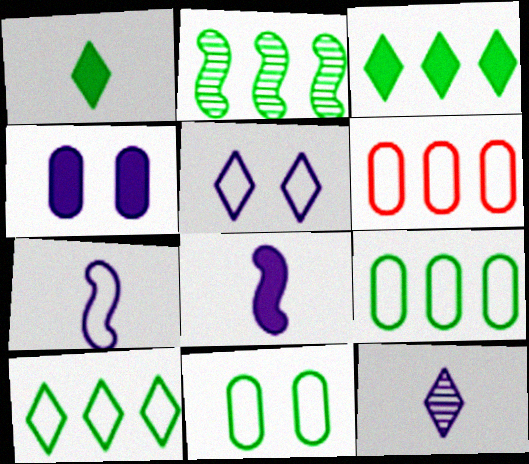[[1, 2, 11], 
[2, 3, 9]]